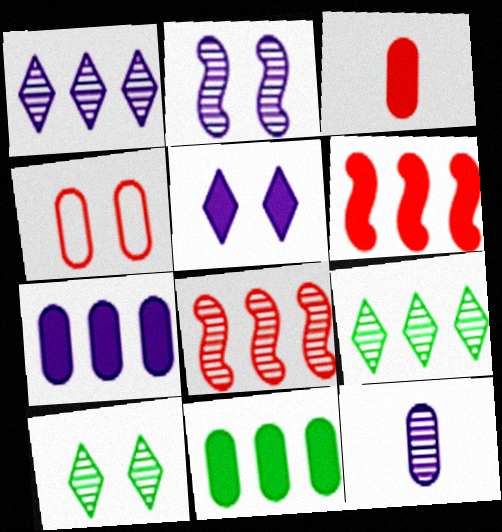[[1, 2, 12], 
[4, 11, 12], 
[8, 10, 12]]